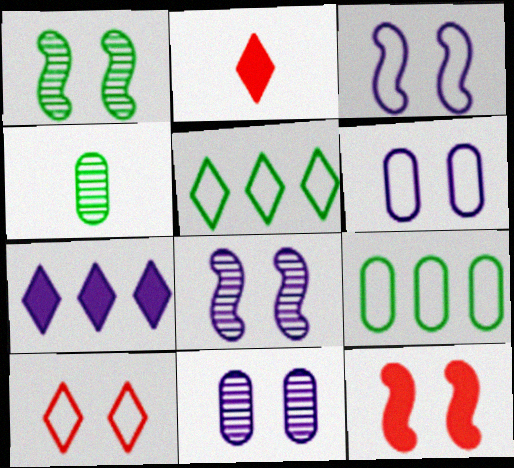[[1, 3, 12], 
[2, 8, 9]]